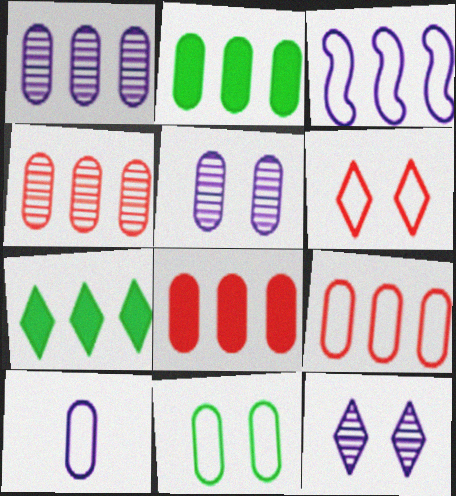[[1, 2, 9], 
[3, 4, 7], 
[4, 8, 9], 
[9, 10, 11]]